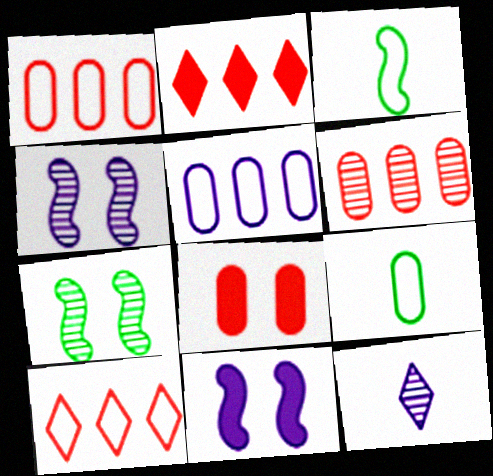[[2, 4, 9], 
[5, 11, 12], 
[6, 7, 12]]